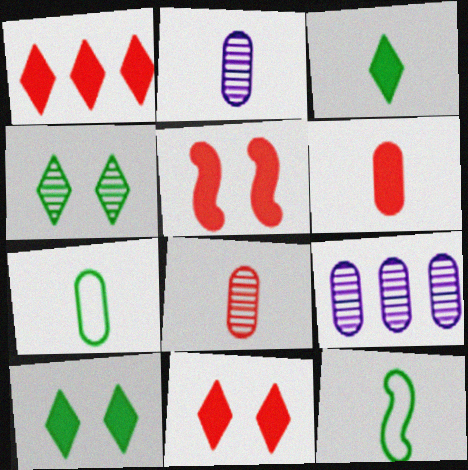[[1, 5, 6], 
[2, 6, 7], 
[9, 11, 12]]